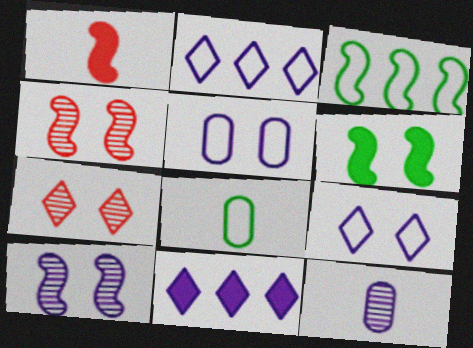[[1, 3, 10], 
[4, 8, 11], 
[5, 6, 7]]